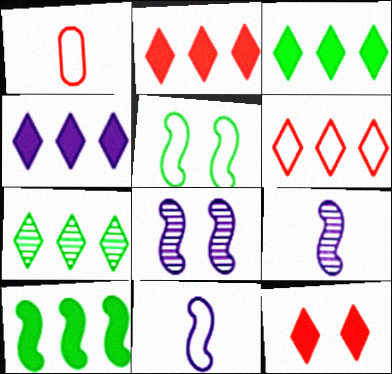[[1, 3, 8], 
[2, 3, 4], 
[4, 6, 7]]